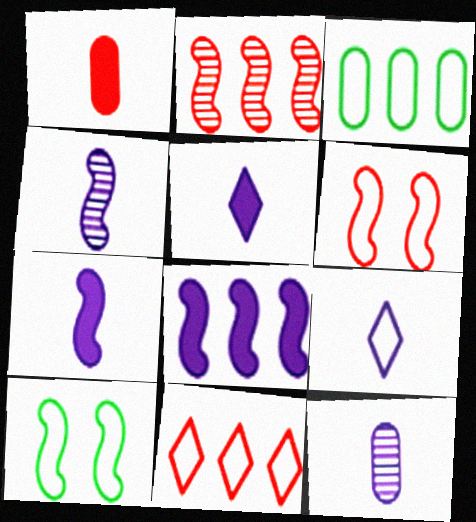[[2, 7, 10], 
[3, 6, 9], 
[7, 9, 12]]